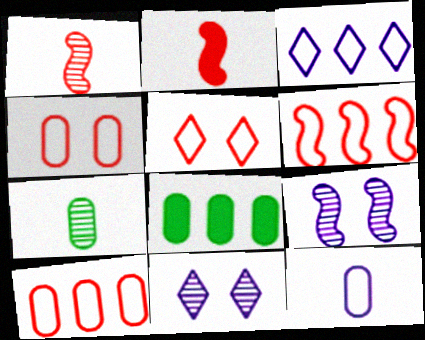[]